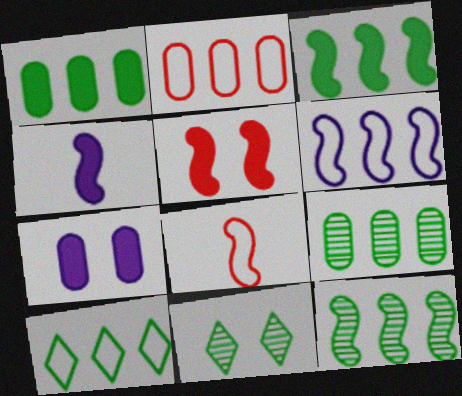[[1, 10, 12], 
[2, 4, 11], 
[2, 6, 10], 
[3, 4, 5], 
[3, 9, 10]]